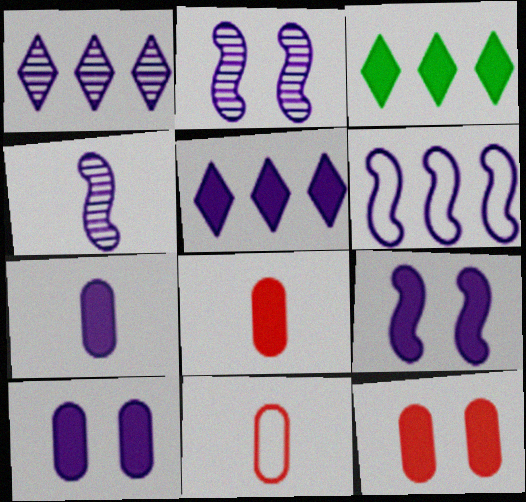[[2, 3, 11], 
[3, 8, 9], 
[4, 6, 9], 
[5, 7, 9]]